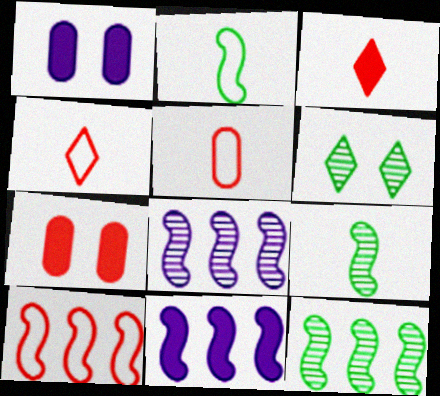[[1, 4, 12], 
[5, 6, 11], 
[10, 11, 12]]